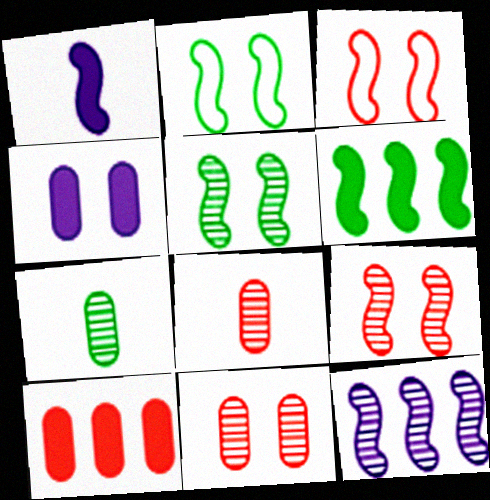[]